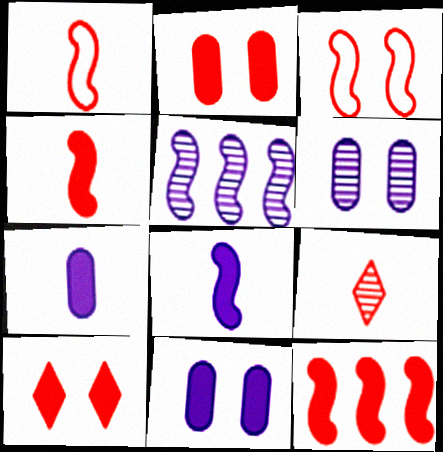[]